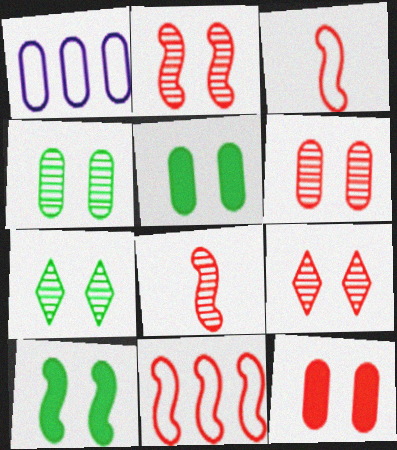[[2, 6, 9]]